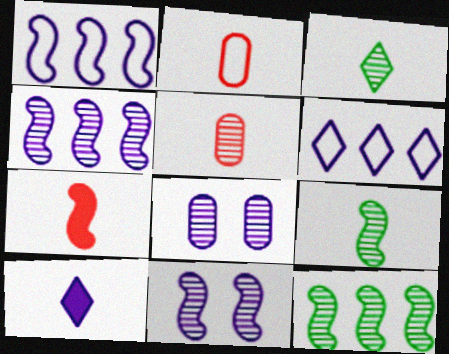[[1, 8, 10], 
[2, 9, 10]]